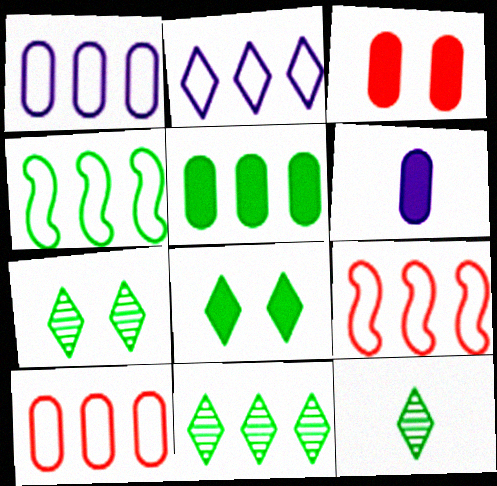[[2, 4, 10], 
[3, 5, 6], 
[4, 5, 11], 
[6, 7, 9], 
[7, 11, 12]]